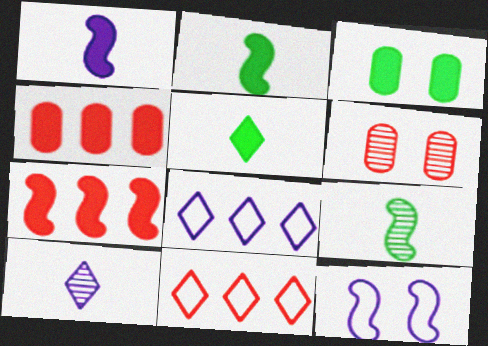[[2, 6, 8], 
[7, 9, 12]]